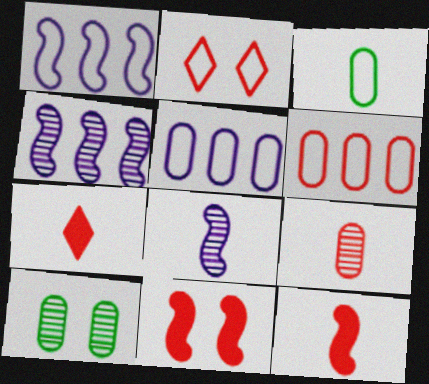[[1, 2, 3], 
[1, 7, 10], 
[3, 7, 8]]